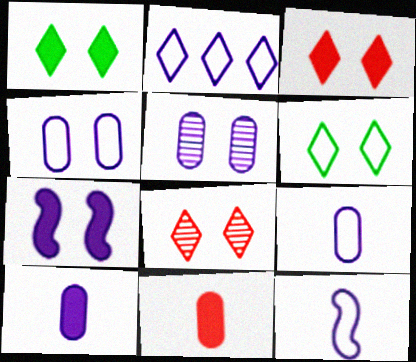[[2, 4, 12]]